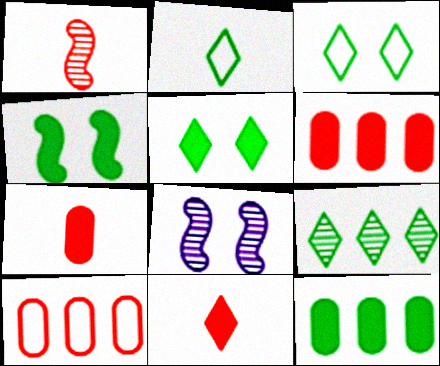[[2, 5, 9], 
[2, 6, 8]]